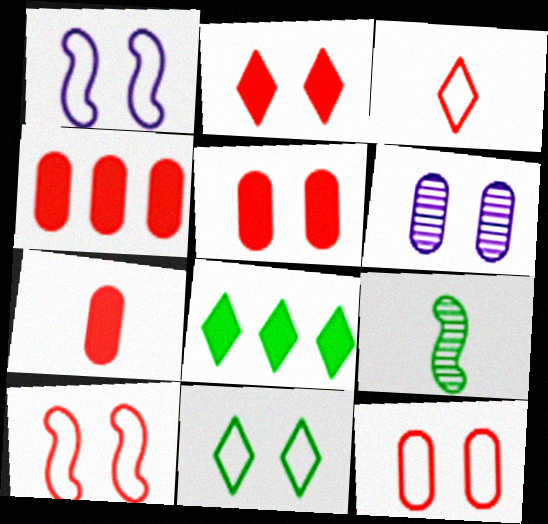[[1, 11, 12], 
[4, 5, 7]]